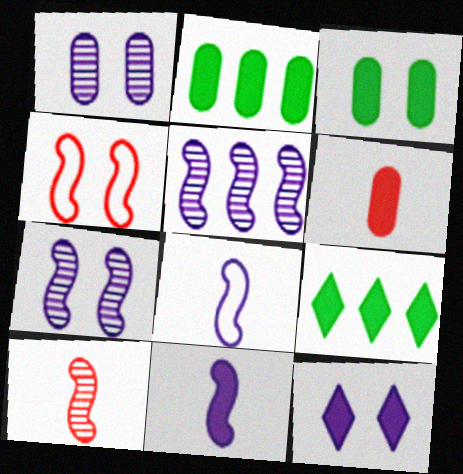[]